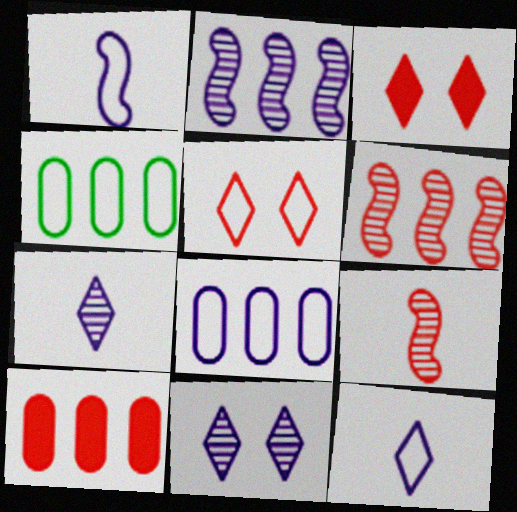[[1, 4, 5], 
[5, 9, 10]]